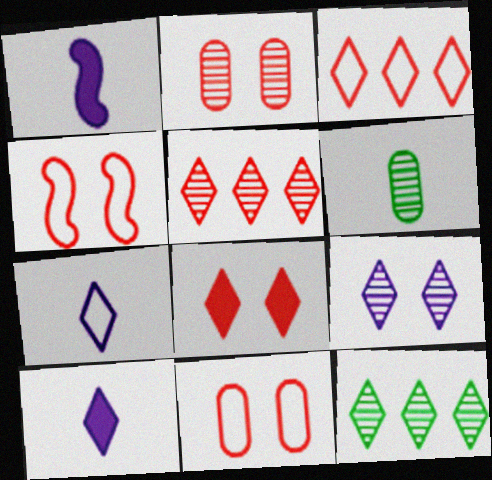[[1, 11, 12], 
[2, 4, 8], 
[7, 8, 12]]